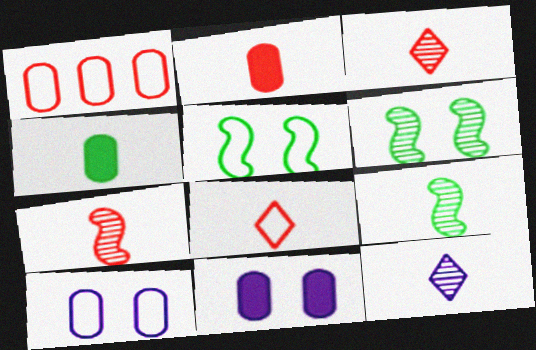[[2, 7, 8]]